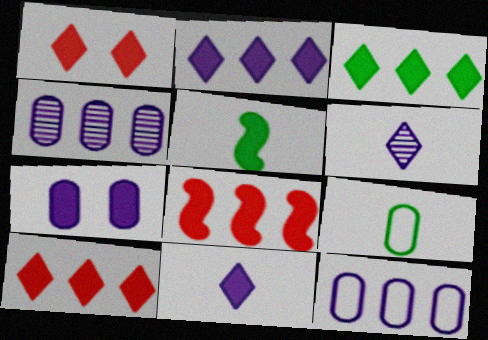[[1, 3, 11], 
[2, 3, 10], 
[5, 7, 10]]